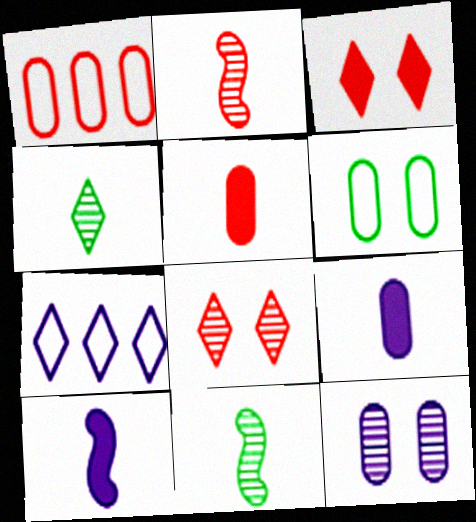[[1, 2, 3], 
[3, 4, 7], 
[7, 10, 12]]